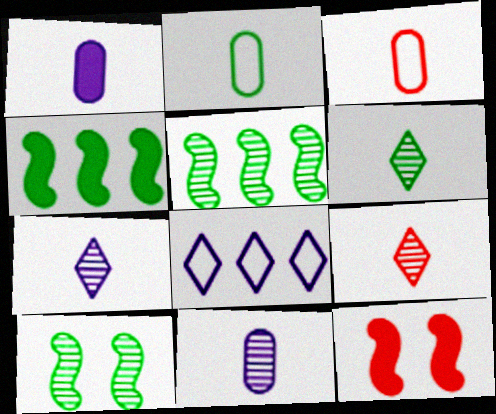[[6, 7, 9]]